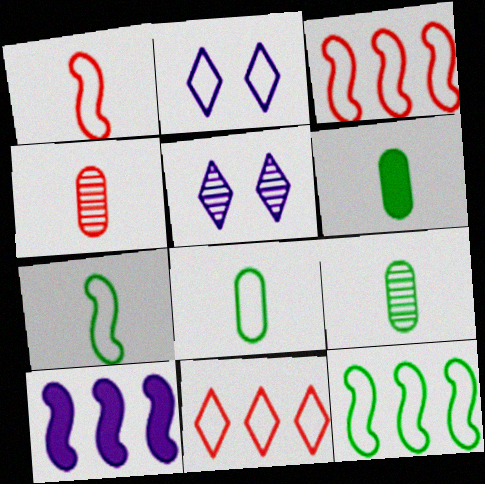[[2, 3, 8], 
[3, 5, 6], 
[6, 8, 9]]